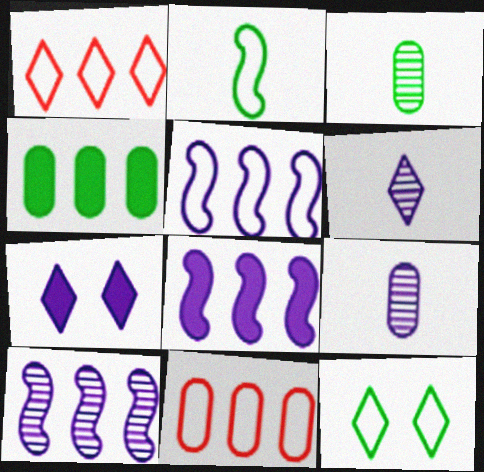[[1, 4, 10], 
[5, 7, 9], 
[5, 8, 10]]